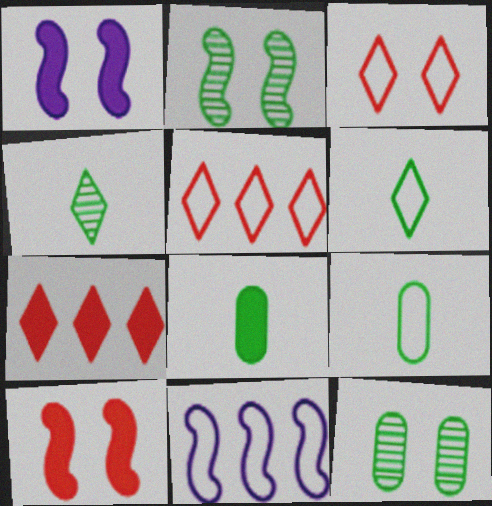[[1, 3, 12], 
[1, 7, 8], 
[3, 9, 11]]